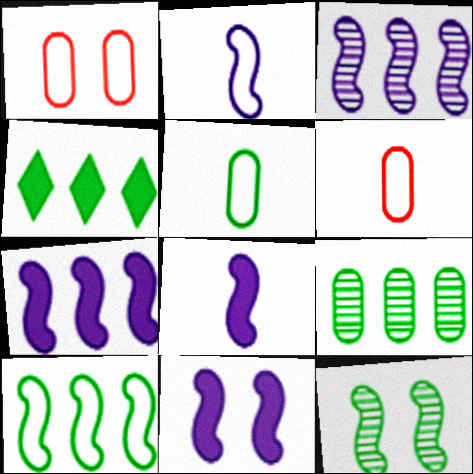[[2, 3, 11], 
[4, 5, 12], 
[4, 9, 10], 
[7, 8, 11]]